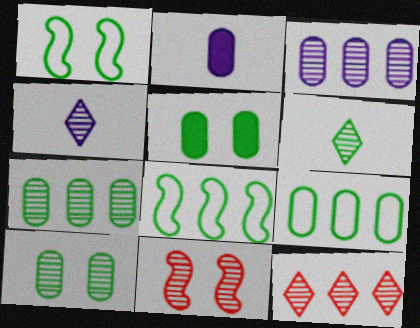[[1, 2, 12], 
[3, 6, 11], 
[4, 7, 11], 
[5, 6, 8]]